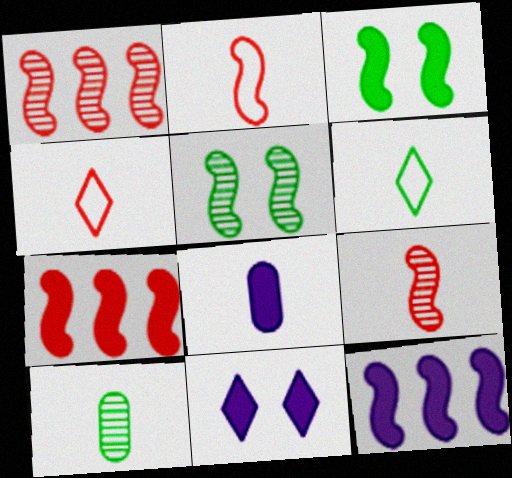[[2, 5, 12], 
[6, 8, 9], 
[8, 11, 12]]